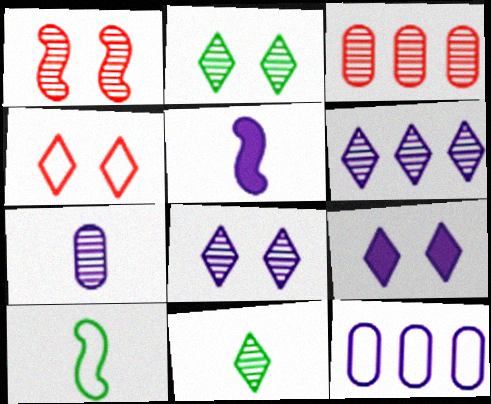[[2, 4, 9], 
[3, 9, 10], 
[4, 10, 12], 
[5, 8, 12]]